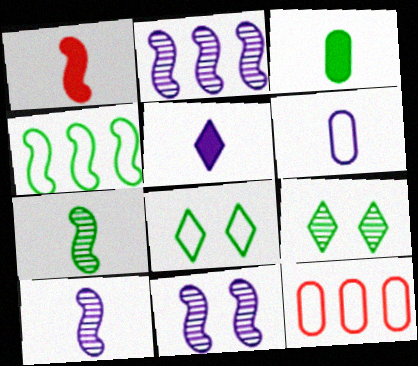[[1, 3, 5], 
[1, 4, 11], 
[2, 10, 11], 
[3, 4, 9], 
[5, 6, 10]]